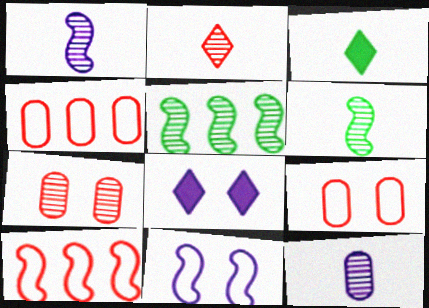[[2, 6, 12], 
[4, 6, 8]]